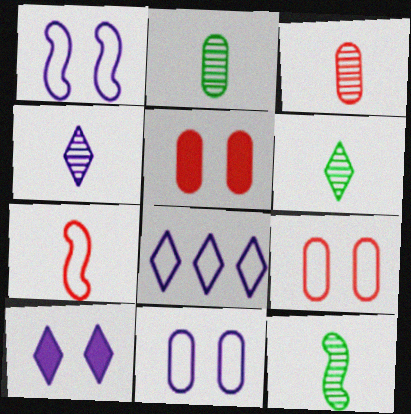[[2, 6, 12], 
[3, 4, 12], 
[4, 8, 10], 
[5, 8, 12]]